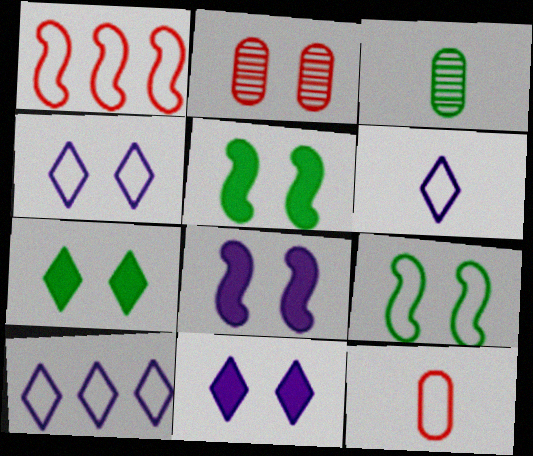[[1, 3, 11], 
[2, 4, 5], 
[2, 9, 11], 
[4, 6, 10], 
[9, 10, 12]]